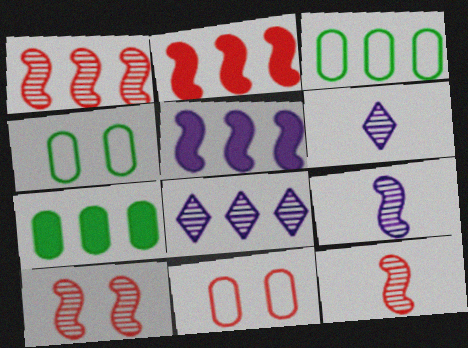[[1, 10, 12], 
[2, 3, 8], 
[2, 4, 6]]